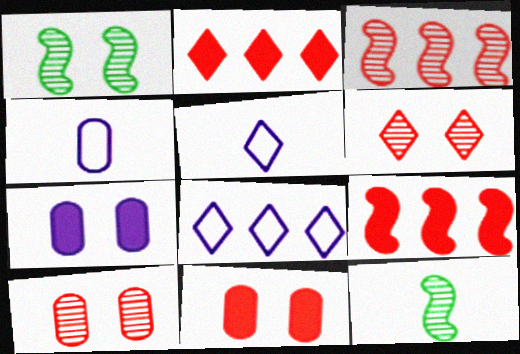[[1, 2, 4], 
[8, 11, 12]]